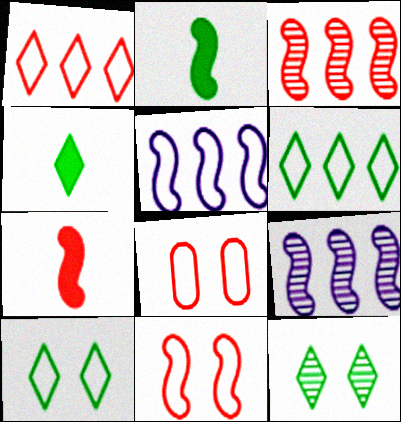[[2, 9, 11], 
[3, 7, 11], 
[4, 6, 12], 
[4, 8, 9]]